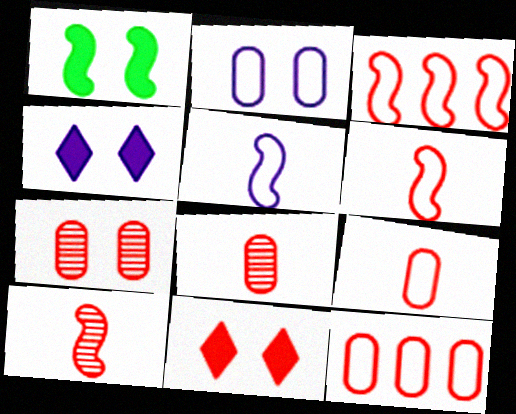[[3, 8, 11], 
[10, 11, 12]]